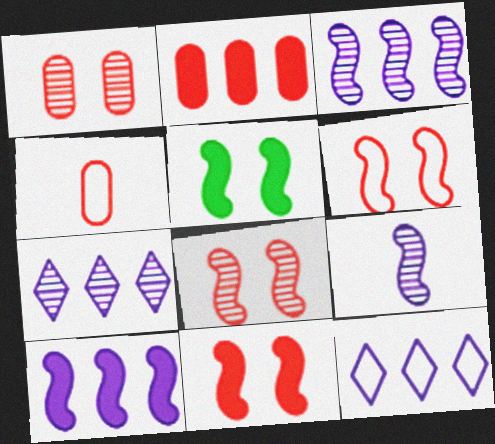[[1, 2, 4], 
[4, 5, 7], 
[6, 8, 11]]